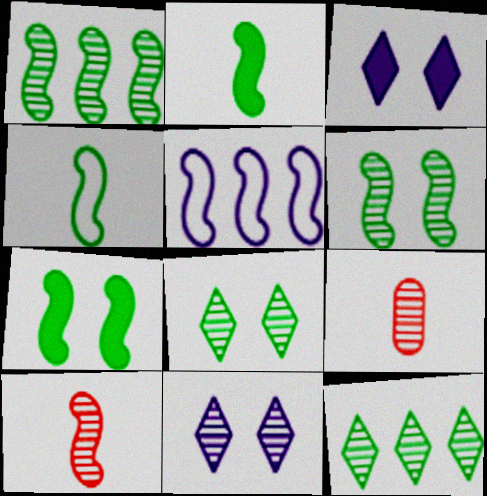[[1, 4, 7], 
[1, 9, 11], 
[5, 7, 10]]